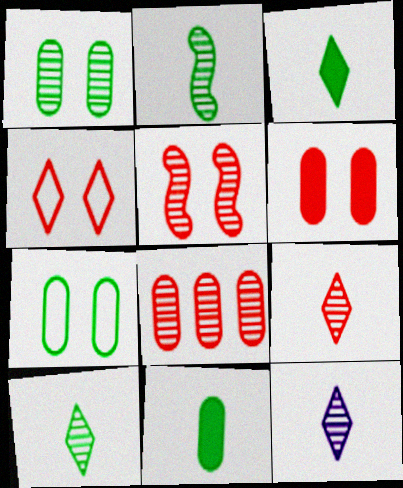[[4, 5, 6], 
[5, 8, 9], 
[9, 10, 12]]